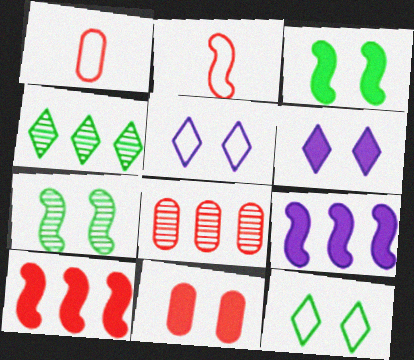[[1, 8, 11], 
[2, 7, 9], 
[3, 6, 11], 
[5, 7, 11]]